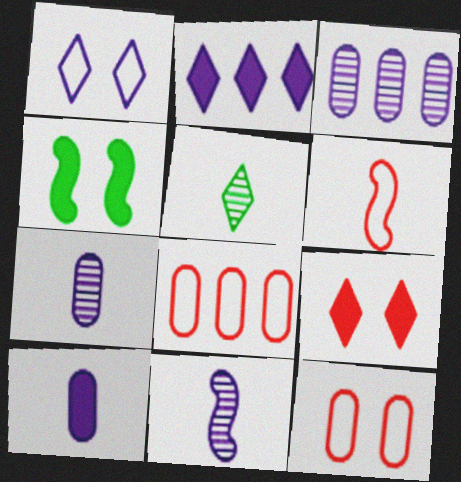[[5, 6, 10]]